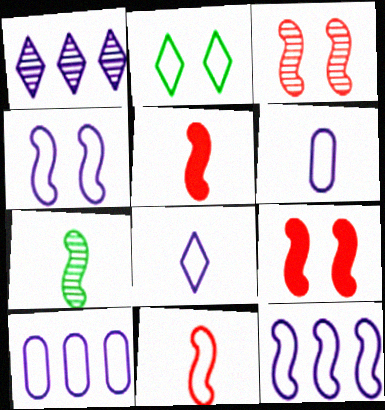[[2, 10, 11], 
[4, 8, 10], 
[7, 9, 12]]